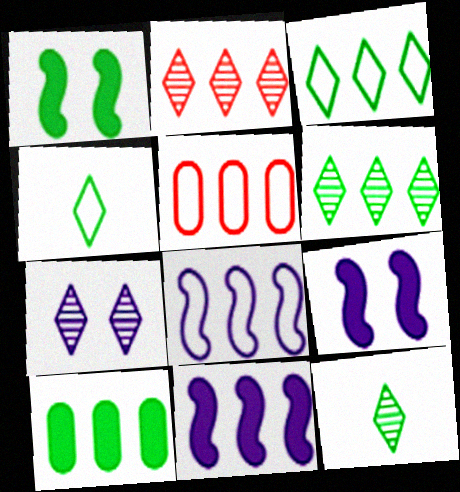[[2, 7, 12], 
[2, 8, 10], 
[3, 5, 8], 
[5, 6, 11], 
[5, 9, 12]]